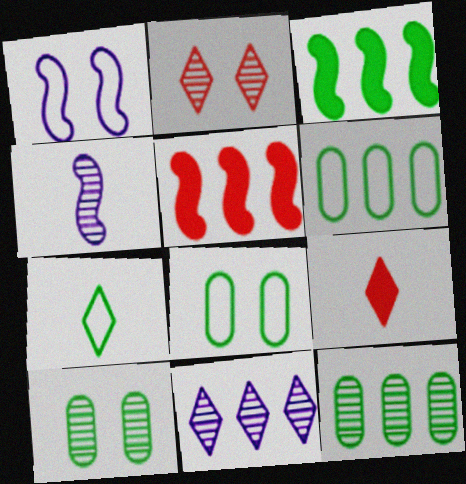[[1, 9, 12], 
[2, 4, 12], 
[3, 7, 10], 
[5, 6, 11]]